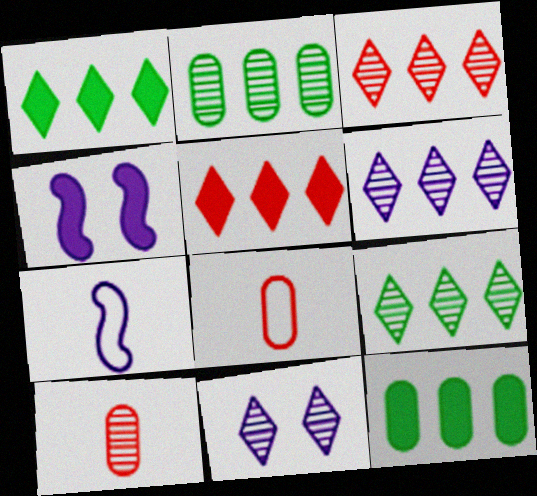[[3, 6, 9], 
[4, 8, 9]]